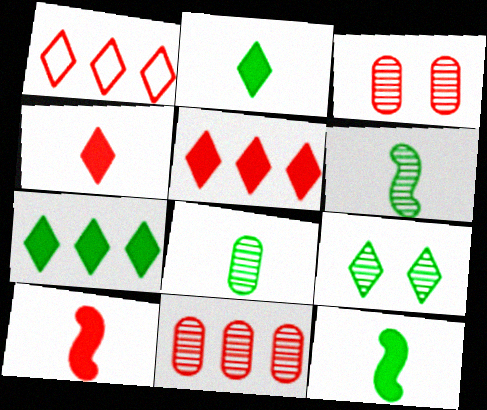[[1, 3, 10]]